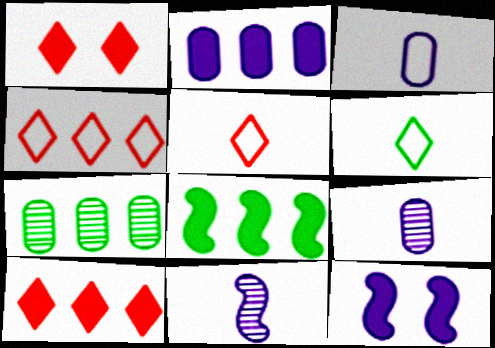[[2, 8, 10], 
[5, 7, 12]]